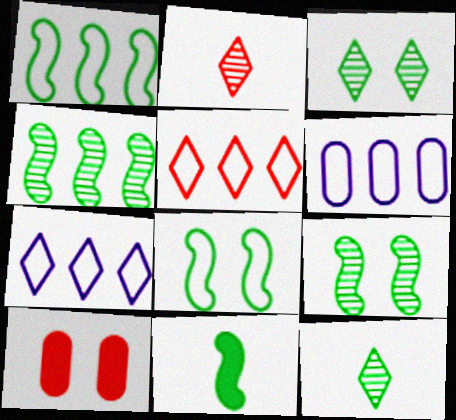[[1, 5, 6], 
[1, 9, 11], 
[4, 8, 11]]